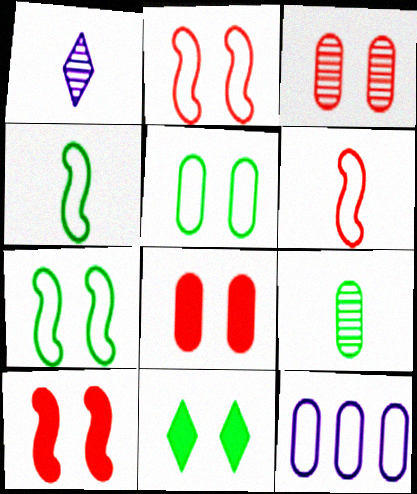[[8, 9, 12]]